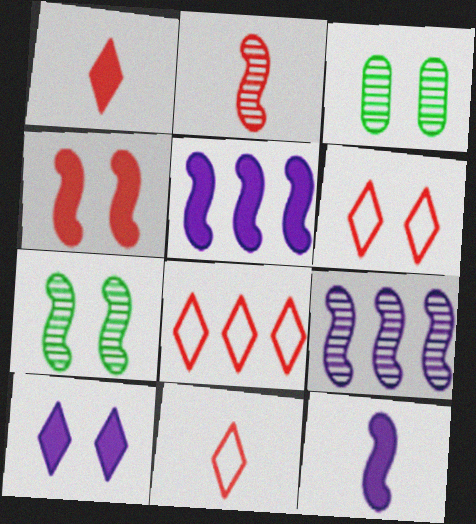[[2, 7, 9], 
[3, 5, 11], 
[3, 8, 12], 
[6, 8, 11]]